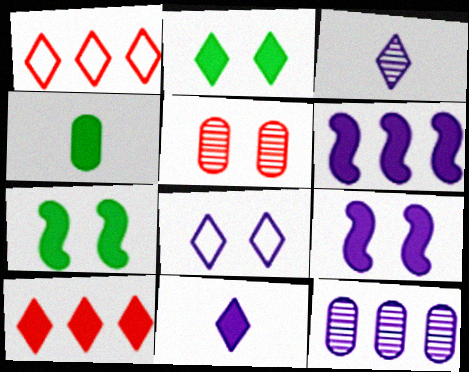[[1, 2, 3], 
[2, 10, 11], 
[4, 9, 10], 
[5, 7, 8]]